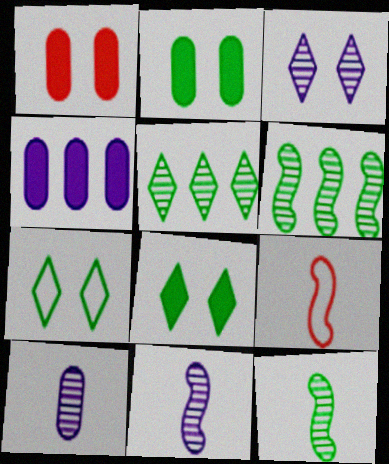[]